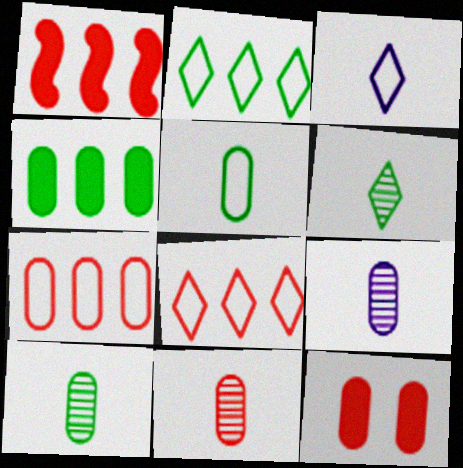[[7, 11, 12], 
[9, 10, 11]]